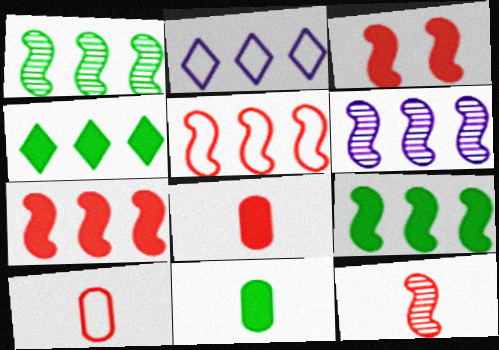[[3, 5, 12], 
[5, 6, 9]]